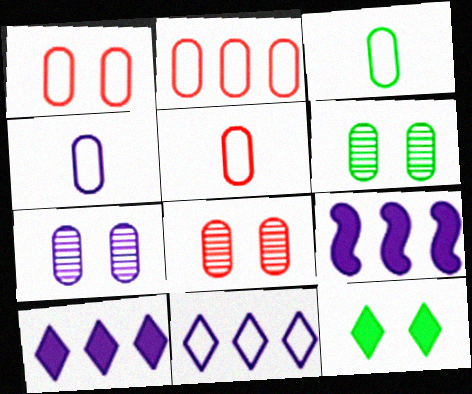[[1, 2, 5], 
[3, 4, 5], 
[6, 7, 8]]